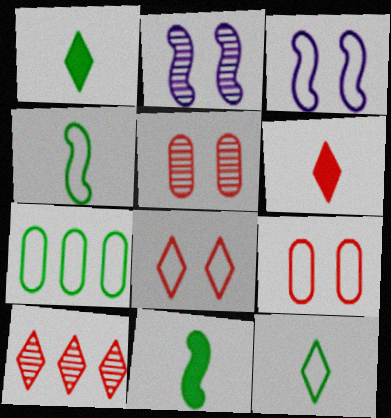[[2, 6, 7], 
[6, 8, 10]]